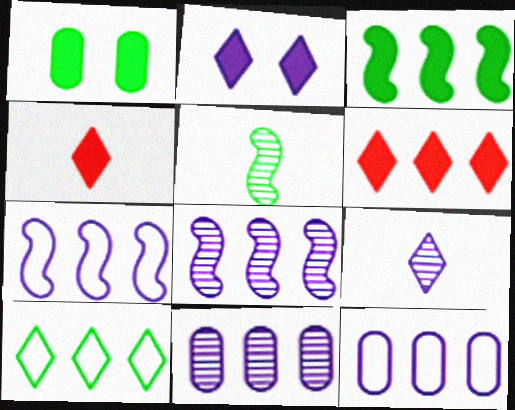[[1, 5, 10]]